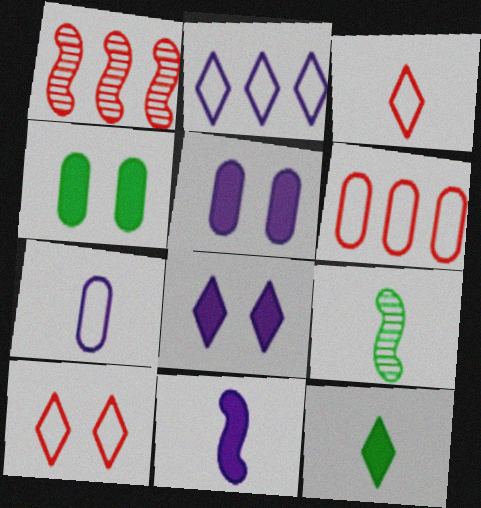[[6, 8, 9]]